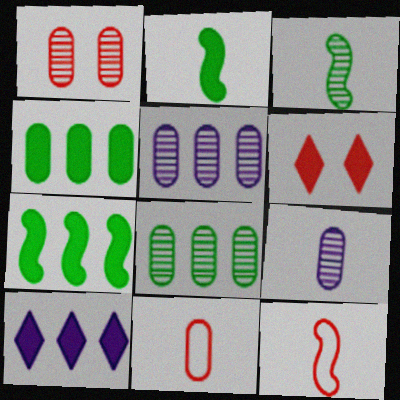[[1, 8, 9]]